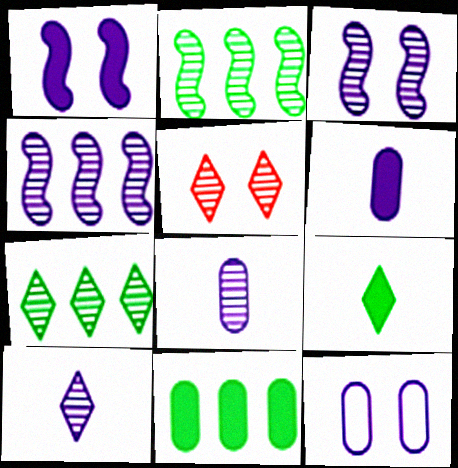[[2, 5, 8], 
[5, 7, 10]]